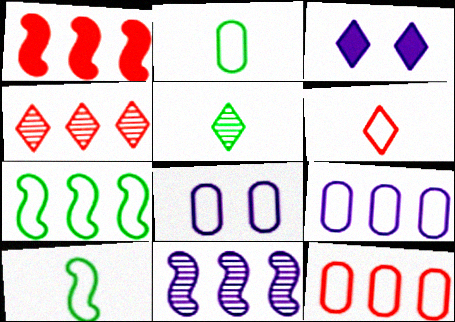[[1, 4, 12], 
[1, 5, 8], 
[1, 7, 11], 
[2, 8, 12], 
[6, 7, 8]]